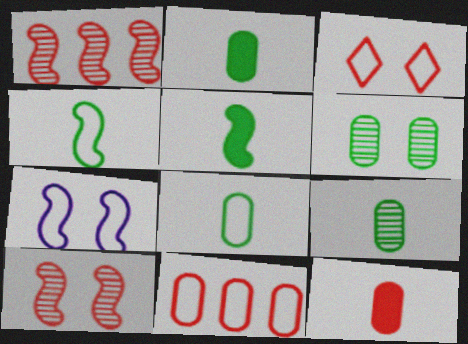[[1, 3, 12], 
[1, 5, 7], 
[2, 8, 9]]